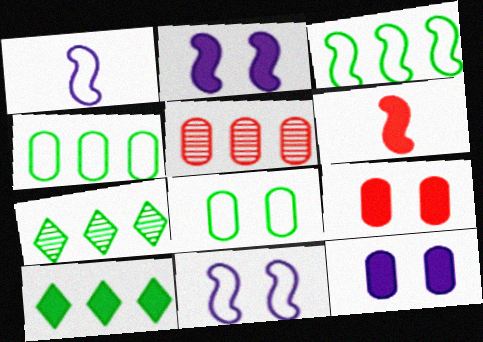[[1, 7, 9], 
[6, 10, 12]]